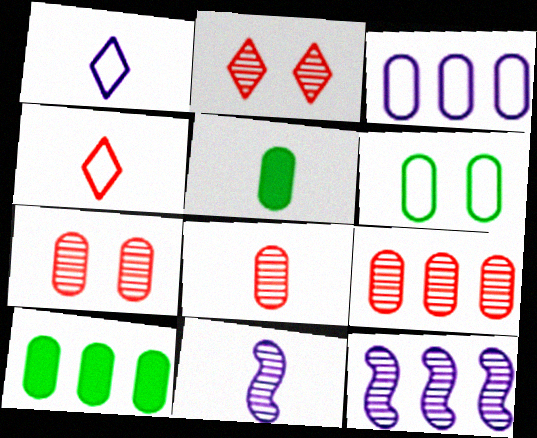[[3, 5, 7], 
[3, 9, 10], 
[4, 5, 11], 
[7, 8, 9]]